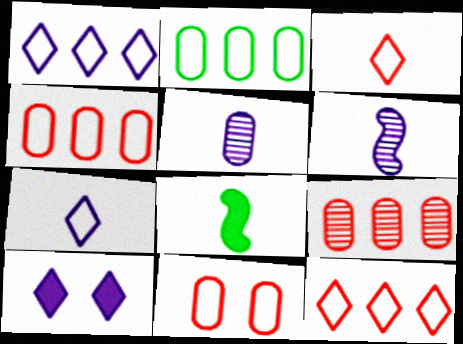[[3, 5, 8]]